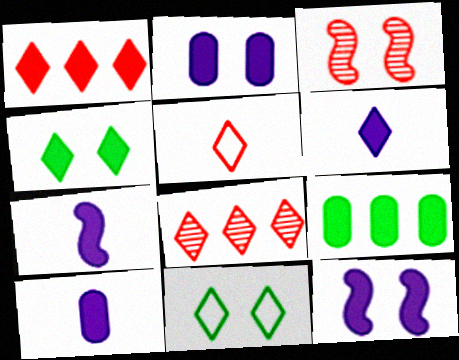[[1, 4, 6], 
[2, 3, 11], 
[6, 7, 10], 
[6, 8, 11]]